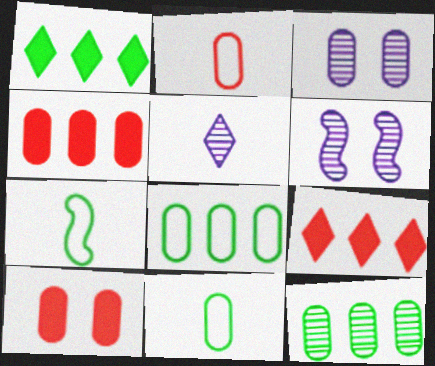[[1, 2, 6], 
[3, 4, 11], 
[3, 7, 9], 
[6, 9, 11]]